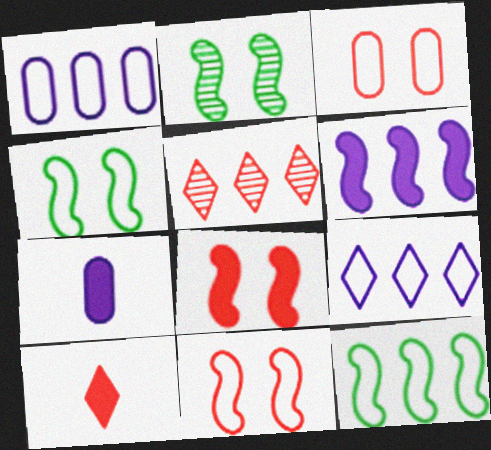[[1, 2, 10], 
[4, 5, 7]]